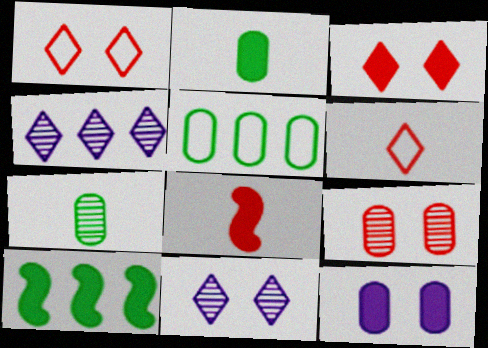[[5, 8, 11]]